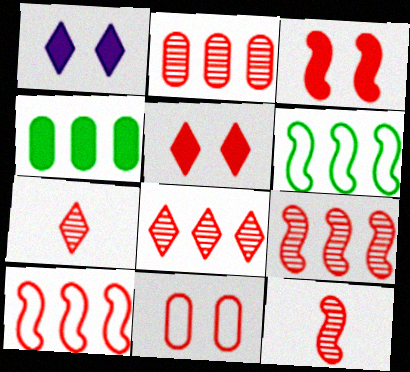[[2, 8, 9], 
[3, 10, 12]]